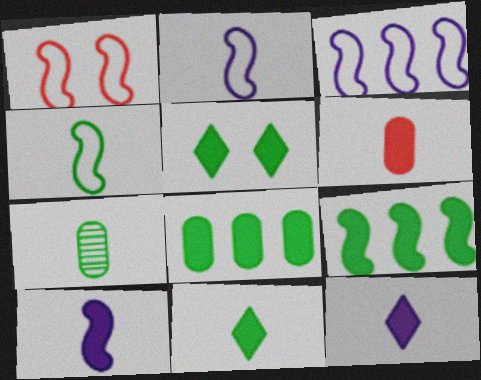[[1, 3, 4], 
[4, 7, 11], 
[6, 10, 11]]